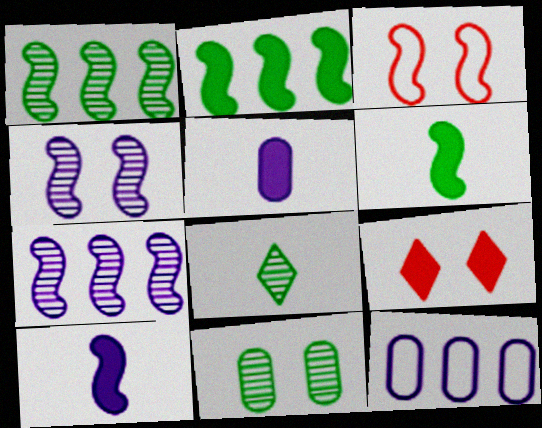[[1, 3, 10], 
[1, 8, 11], 
[2, 5, 9], 
[3, 6, 7]]